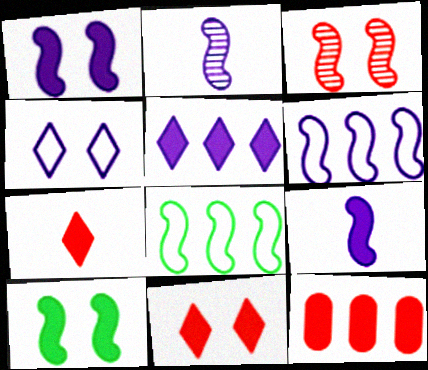[[1, 2, 6], 
[3, 8, 9]]